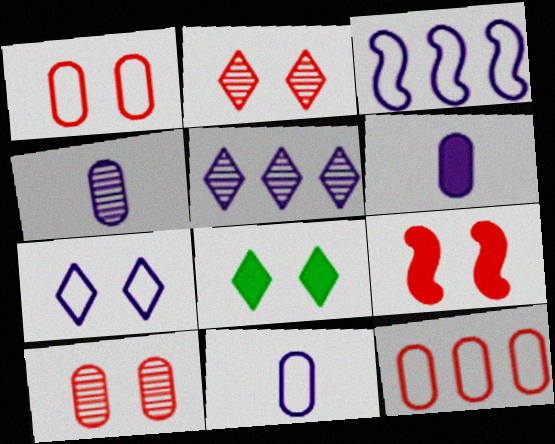[[1, 2, 9], 
[2, 7, 8], 
[3, 7, 11], 
[4, 6, 11]]